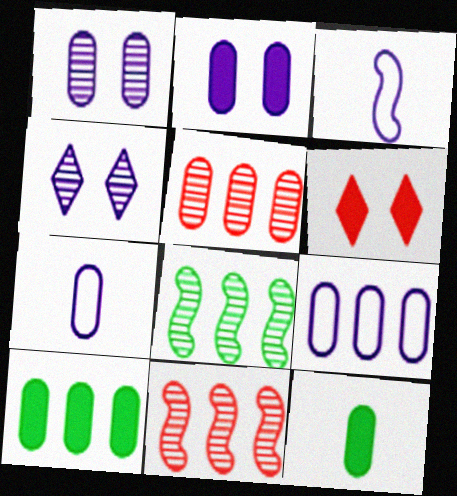[[5, 9, 10], 
[6, 7, 8]]